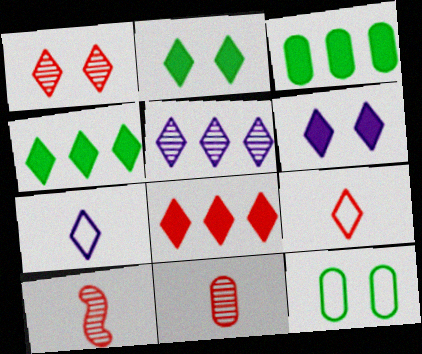[[1, 4, 7], 
[1, 8, 9], 
[2, 5, 9], 
[5, 6, 7]]